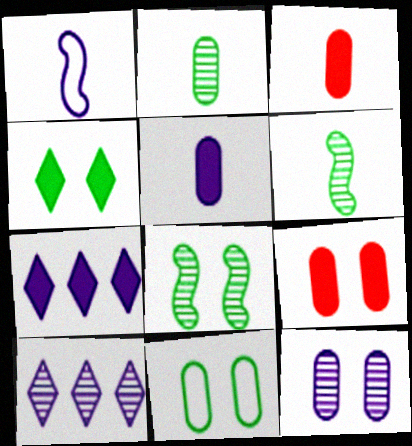[[1, 7, 12], 
[4, 8, 11], 
[9, 11, 12]]